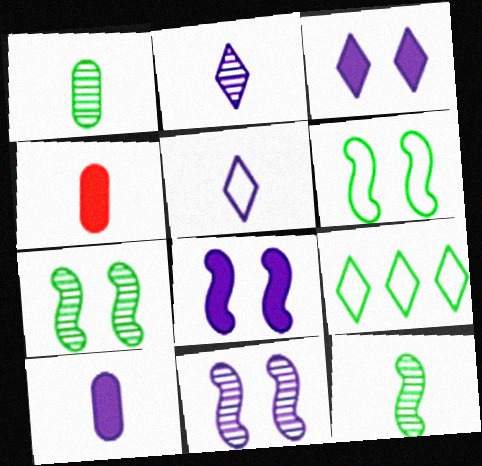[[4, 5, 12], 
[4, 9, 11]]